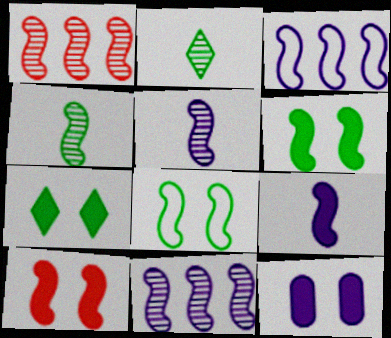[[1, 8, 9], 
[3, 4, 10], 
[7, 10, 12]]